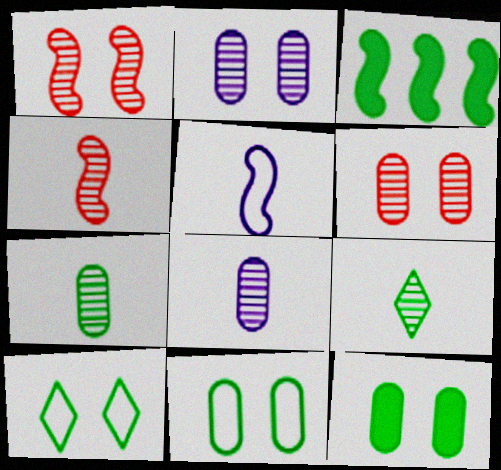[[1, 3, 5], 
[3, 7, 10], 
[3, 9, 11], 
[4, 8, 9]]